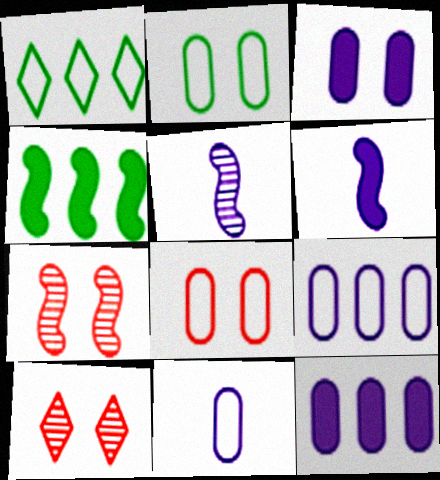[[4, 10, 11]]